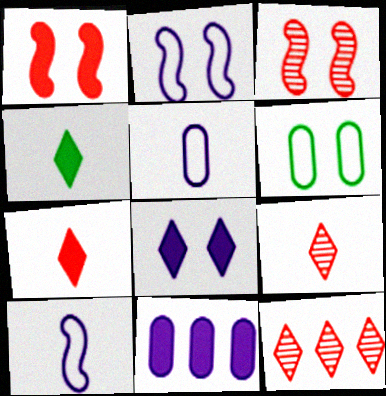[[1, 4, 11], 
[3, 6, 8]]